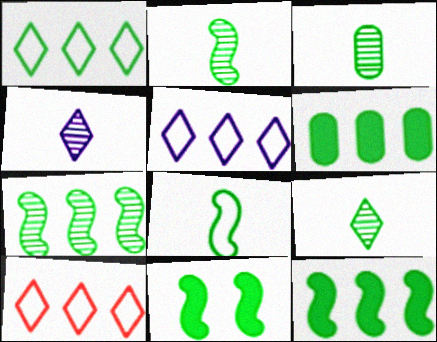[[1, 3, 11], 
[1, 5, 10], 
[1, 6, 7], 
[2, 3, 9], 
[7, 8, 11]]